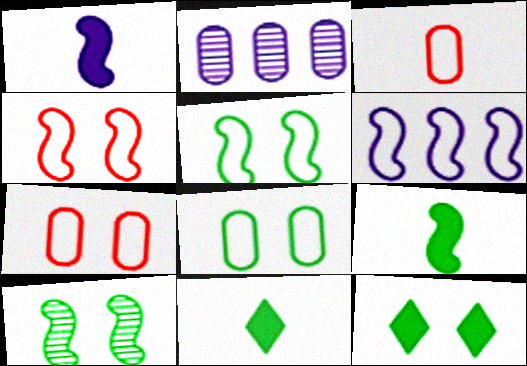[[2, 4, 11], 
[8, 10, 12]]